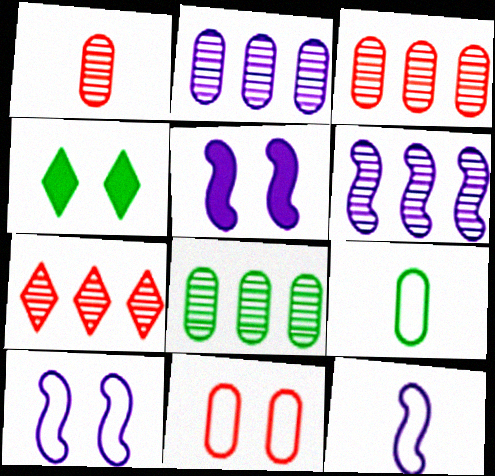[[2, 3, 8], 
[3, 4, 12], 
[5, 6, 12], 
[5, 7, 9], 
[6, 7, 8]]